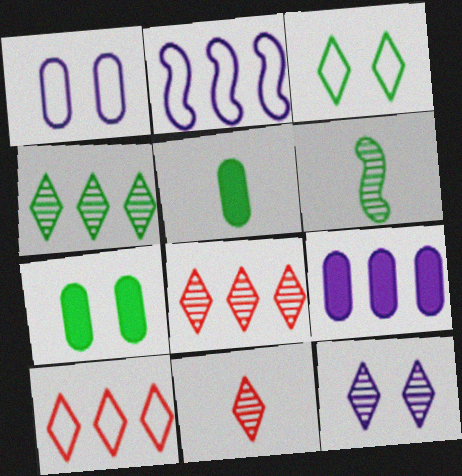[[2, 7, 11], 
[4, 11, 12]]